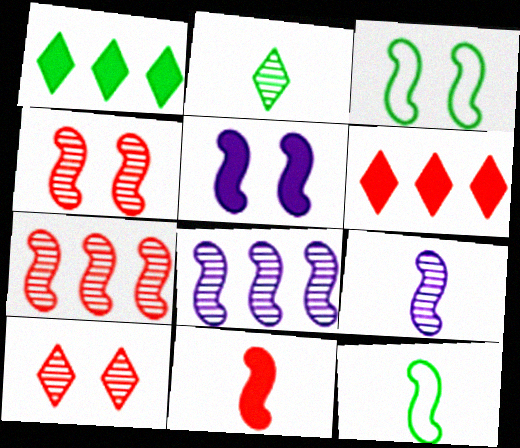[[3, 4, 5], 
[3, 8, 11], 
[5, 7, 12], 
[9, 11, 12]]